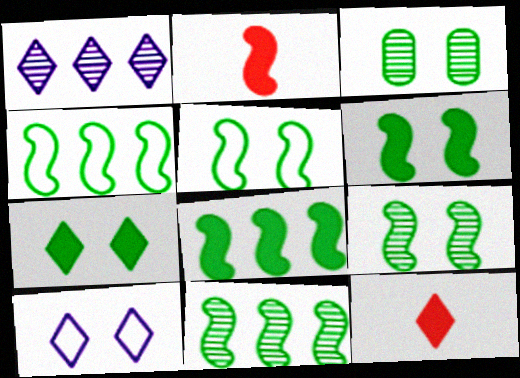[[3, 5, 7], 
[4, 8, 11], 
[5, 6, 9]]